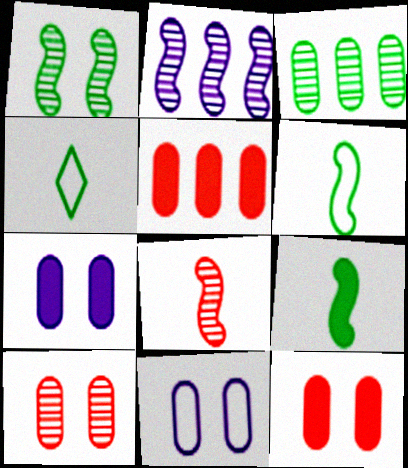[[1, 2, 8], 
[2, 4, 12]]